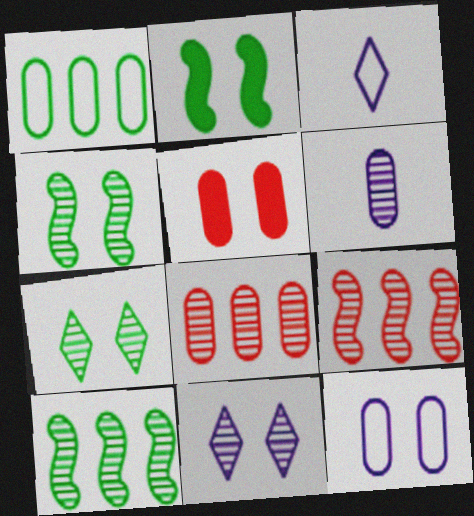[[1, 5, 6], 
[2, 3, 8], 
[3, 5, 10], 
[6, 7, 9]]